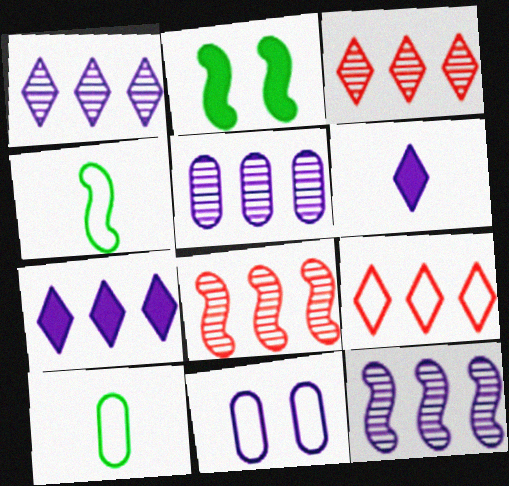[[1, 5, 12], 
[4, 9, 11], 
[6, 11, 12]]